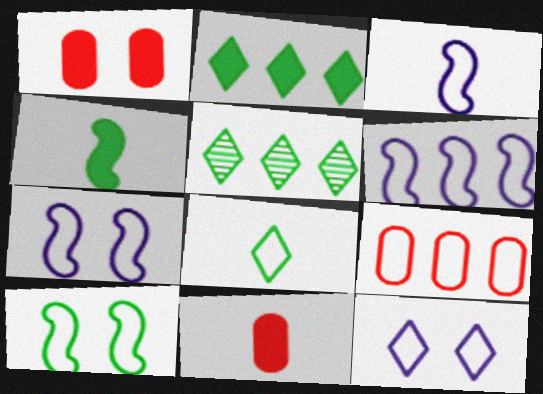[[1, 3, 5], 
[3, 6, 7], 
[5, 7, 11], 
[7, 8, 9]]